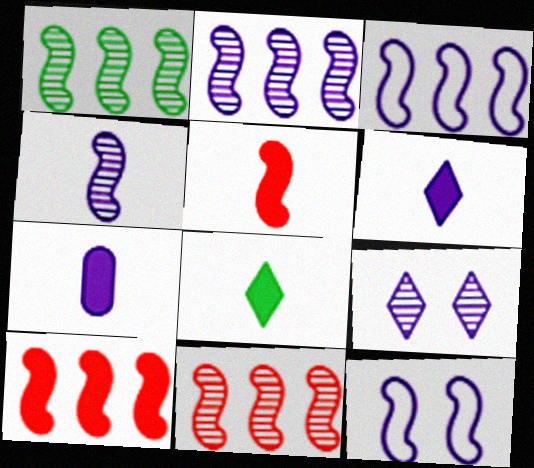[[1, 2, 11], 
[1, 3, 10], 
[1, 5, 12], 
[3, 7, 9], 
[5, 7, 8]]